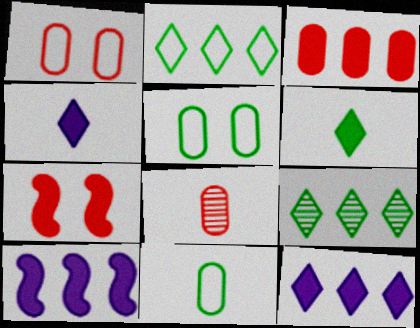[[1, 3, 8]]